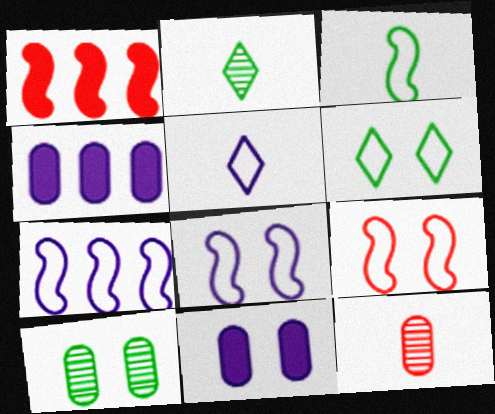[[1, 5, 10], 
[2, 4, 9], 
[3, 7, 9]]